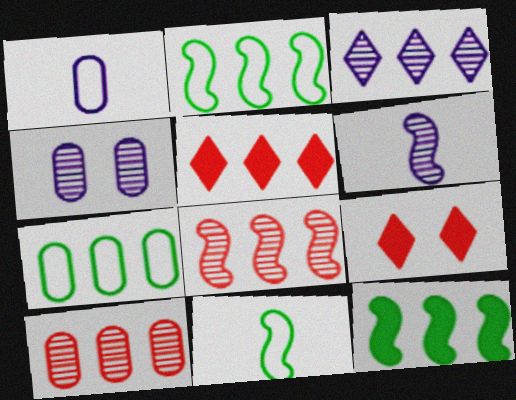[[3, 4, 6], 
[4, 5, 11], 
[6, 7, 9]]